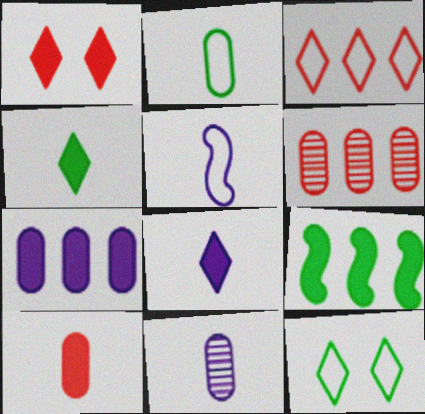[[2, 10, 11], 
[5, 8, 11]]